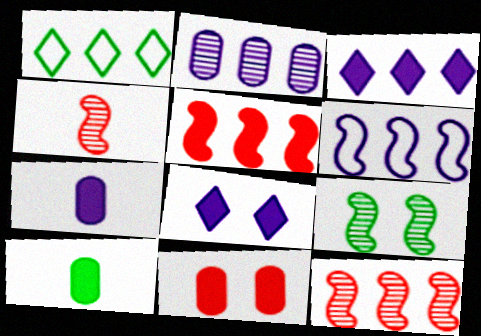[[1, 2, 5], 
[1, 9, 10], 
[2, 3, 6], 
[5, 8, 10]]